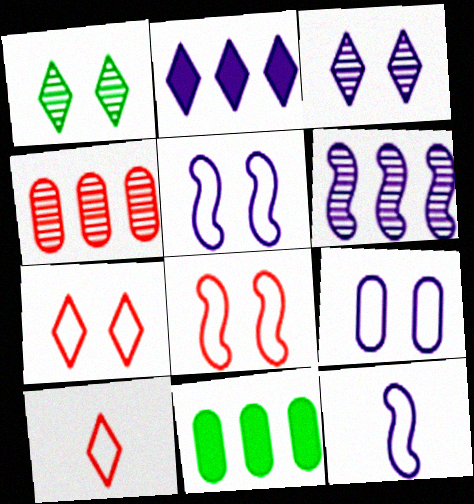[[1, 2, 10]]